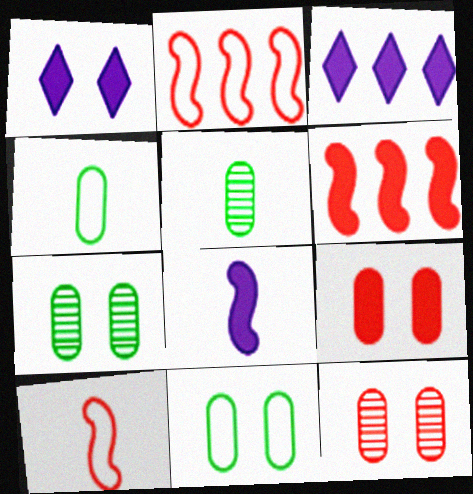[[1, 2, 5], 
[3, 7, 10]]